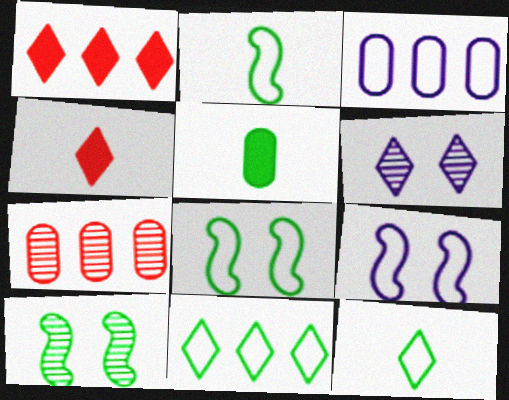[[1, 6, 12], 
[3, 4, 10], 
[4, 6, 11], 
[5, 10, 11]]